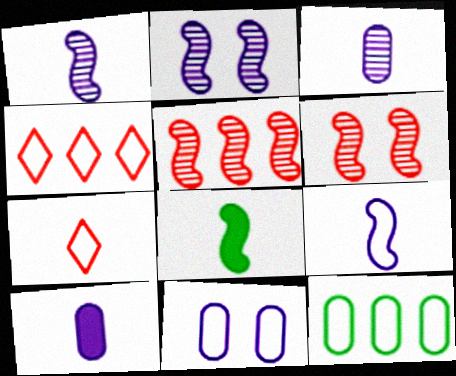[[3, 7, 8]]